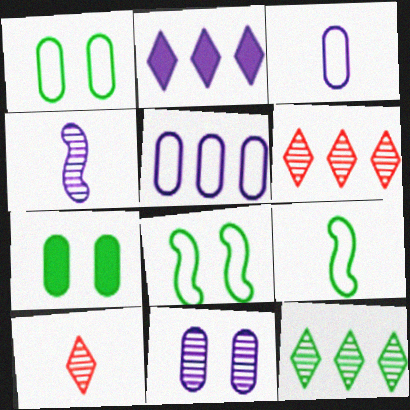[[7, 9, 12]]